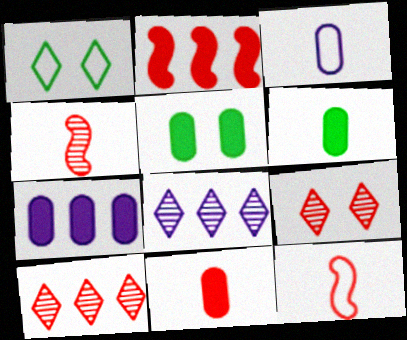[[1, 4, 7], 
[5, 7, 11], 
[5, 8, 12]]